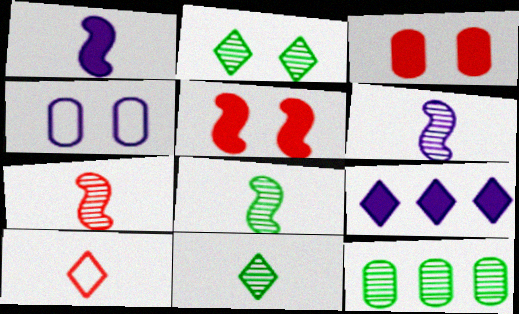[[2, 4, 5], 
[2, 8, 12], 
[2, 9, 10], 
[4, 6, 9], 
[6, 7, 8]]